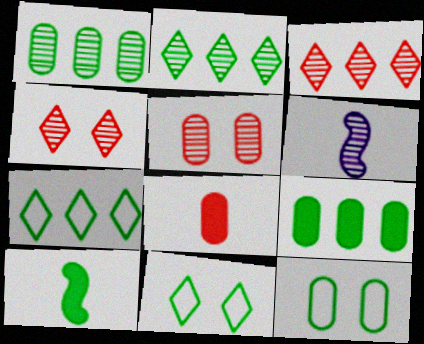[[1, 4, 6], 
[1, 10, 11], 
[2, 5, 6], 
[2, 10, 12]]